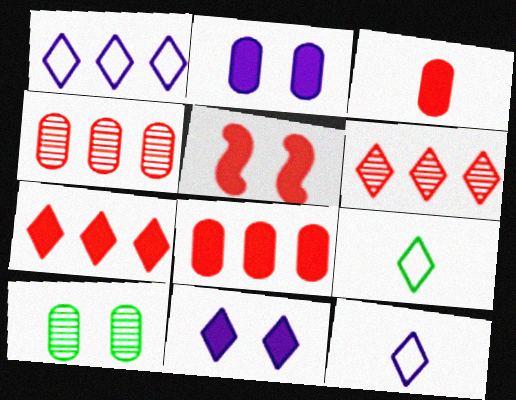[[3, 5, 7], 
[6, 9, 11]]